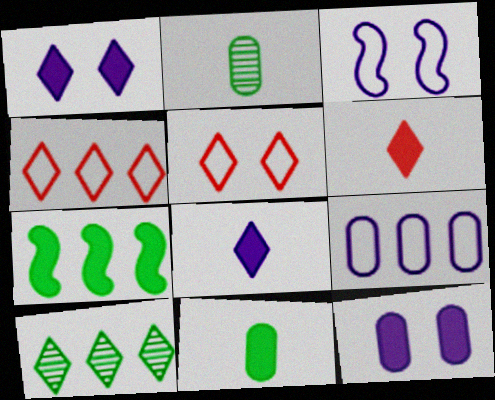[[5, 8, 10], 
[6, 7, 12]]